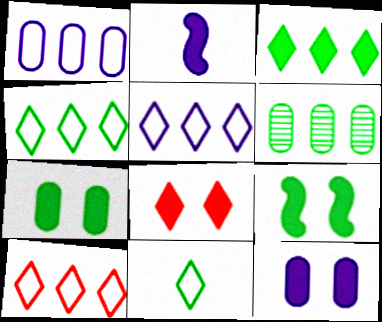[[4, 5, 10], 
[6, 9, 11], 
[8, 9, 12]]